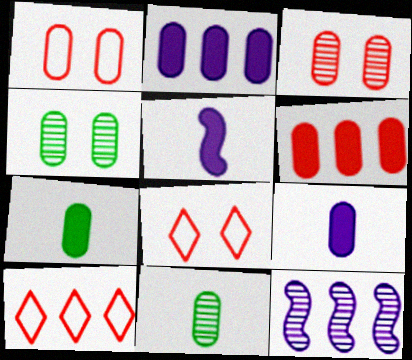[[1, 2, 11], 
[4, 5, 10], 
[7, 8, 12]]